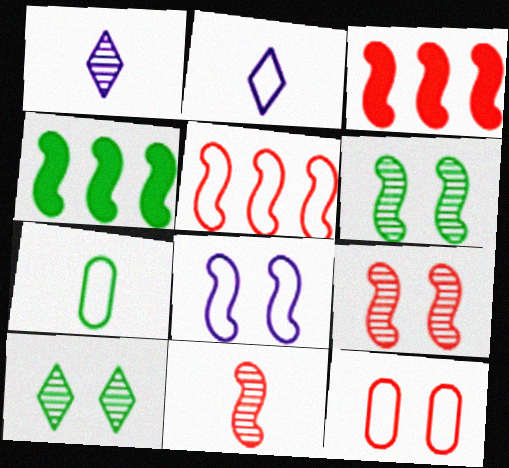[[1, 4, 12], 
[4, 7, 10], 
[4, 8, 11]]